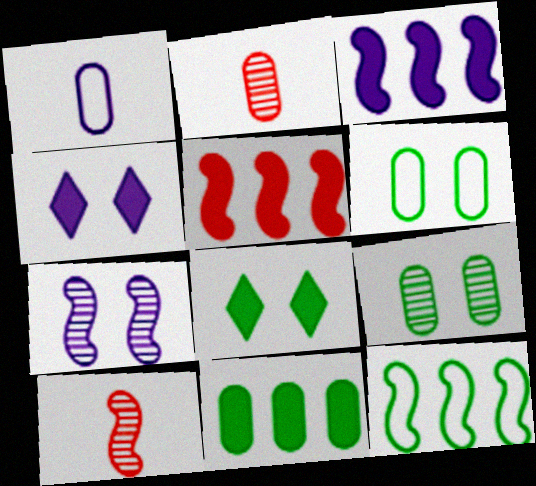[[2, 4, 12]]